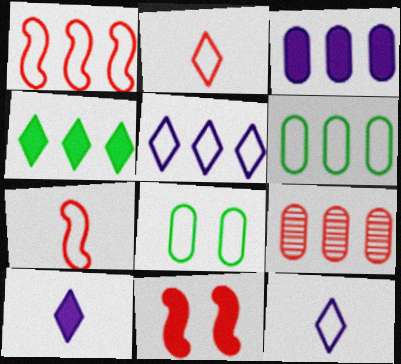[[1, 5, 6], 
[1, 8, 12], 
[2, 9, 11], 
[3, 6, 9], 
[5, 7, 8]]